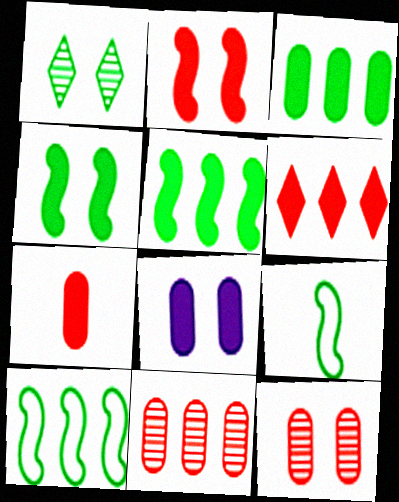[[1, 3, 9], 
[2, 6, 7], 
[3, 7, 8]]